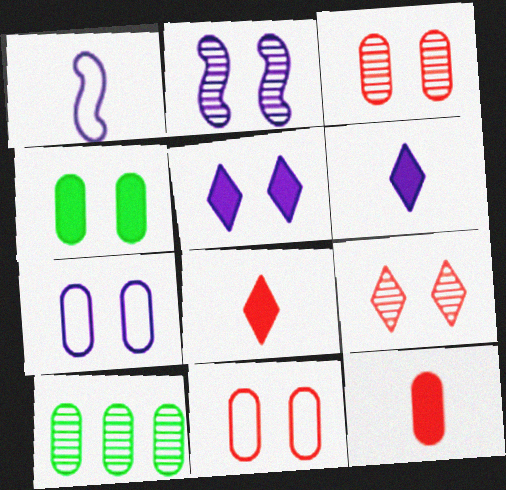[[2, 5, 7], 
[3, 4, 7], 
[7, 10, 12]]